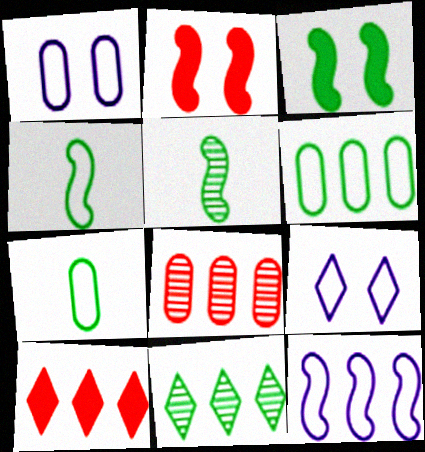[[1, 5, 10], 
[2, 5, 12], 
[3, 7, 11]]